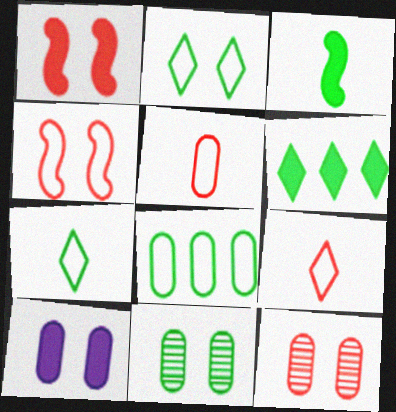[]